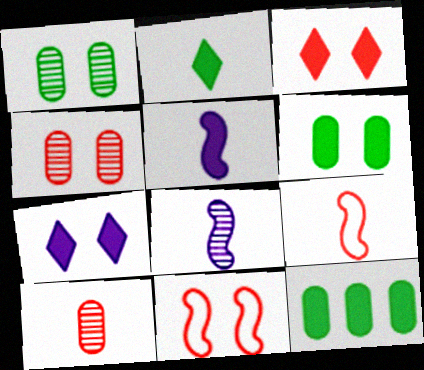[[1, 7, 11], 
[3, 4, 11], 
[3, 5, 12]]